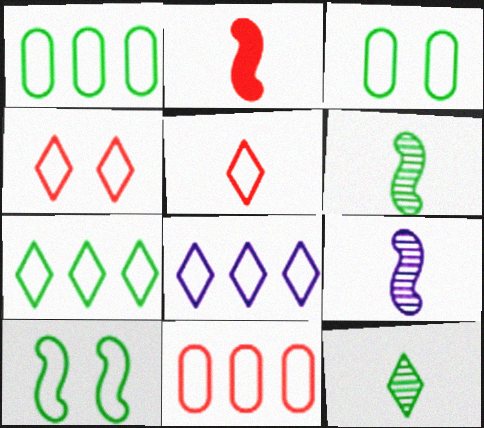[]